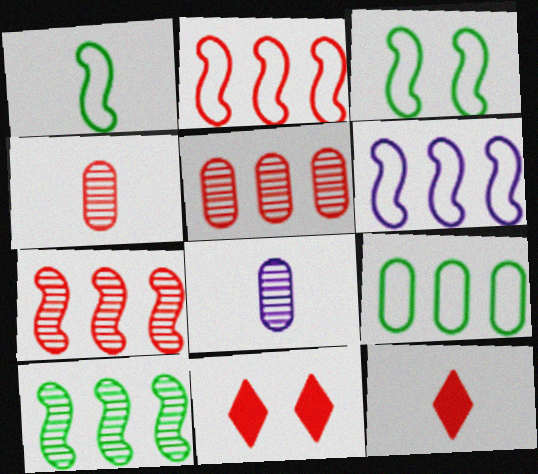[[1, 8, 12], 
[2, 4, 11]]